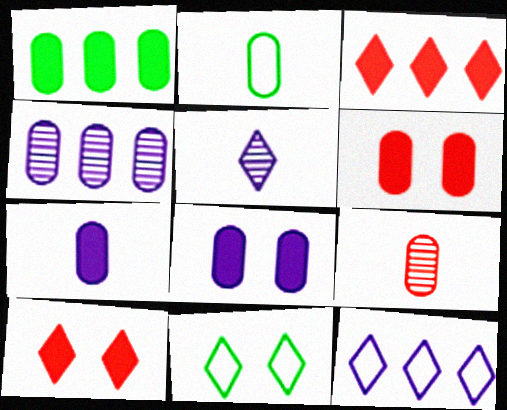[[1, 6, 7], 
[2, 4, 6], 
[2, 7, 9], 
[3, 5, 11]]